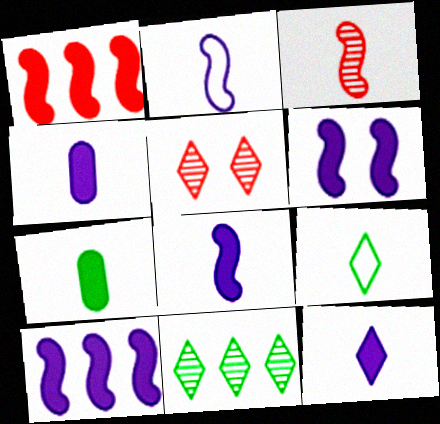[[3, 4, 9], 
[4, 8, 12], 
[6, 8, 10]]